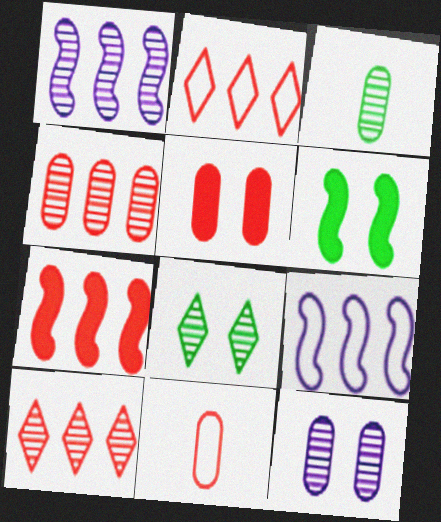[[2, 4, 7], 
[3, 4, 12], 
[4, 5, 11]]